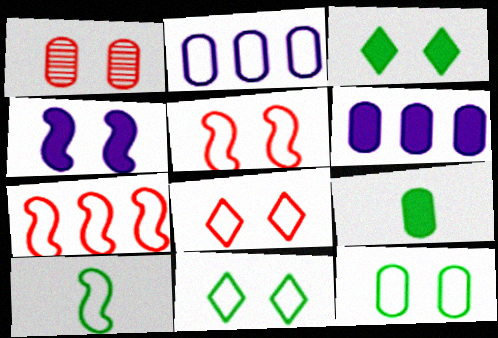[[1, 2, 9], 
[1, 4, 11], 
[2, 8, 10]]